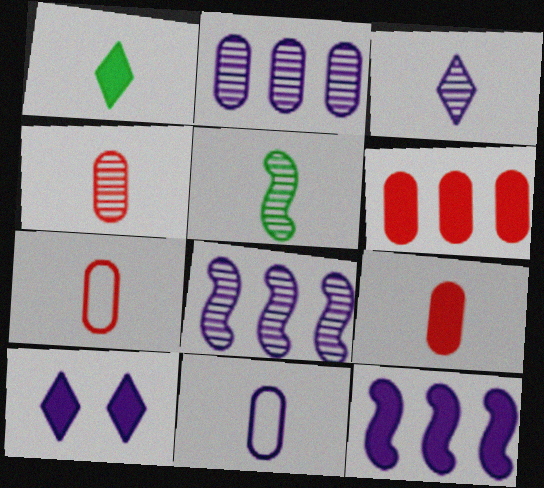[[3, 4, 5], 
[4, 7, 9], 
[8, 10, 11]]